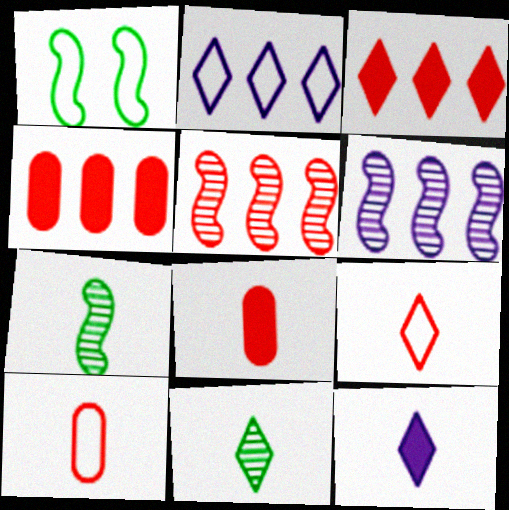[[1, 2, 10], 
[7, 10, 12], 
[9, 11, 12]]